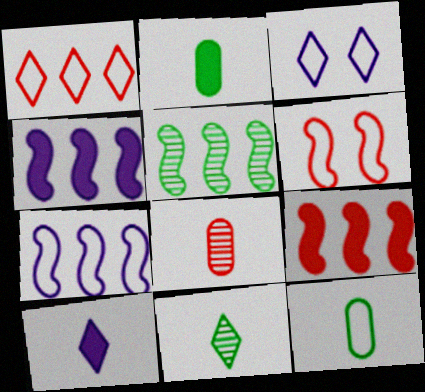[[5, 7, 9]]